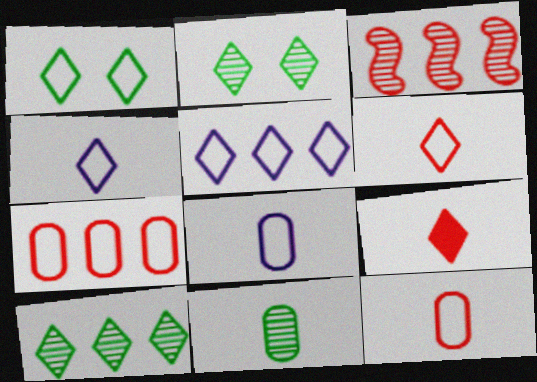[[1, 5, 6], 
[2, 5, 9]]